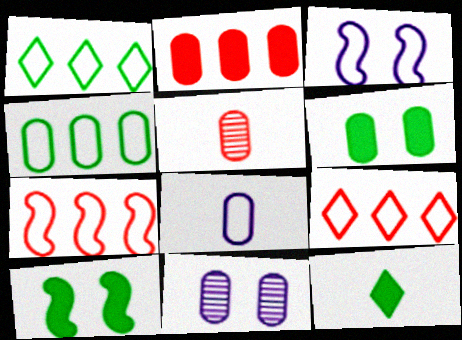[[7, 11, 12]]